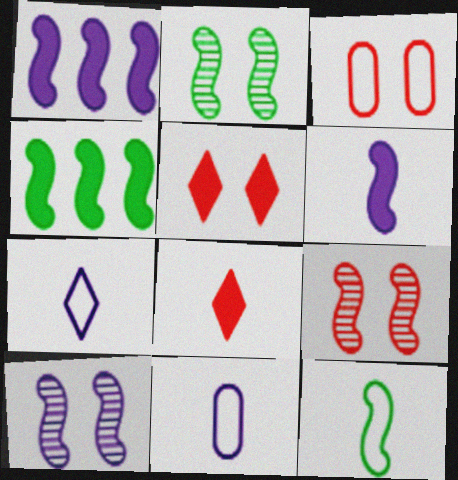[[1, 9, 12], 
[2, 4, 12], 
[2, 9, 10], 
[3, 5, 9]]